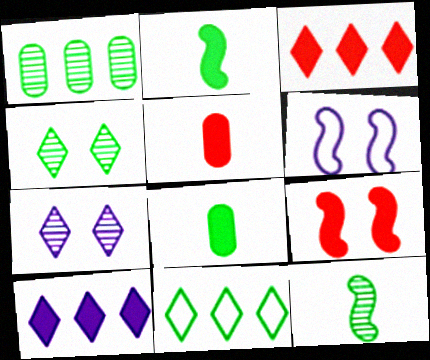[[1, 4, 12], 
[3, 5, 9], 
[8, 9, 10]]